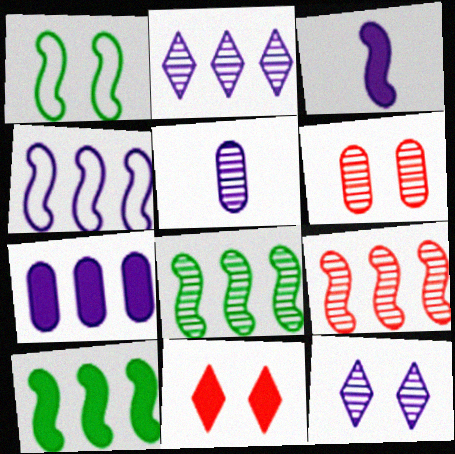[[1, 3, 9], 
[2, 4, 7], 
[4, 9, 10]]